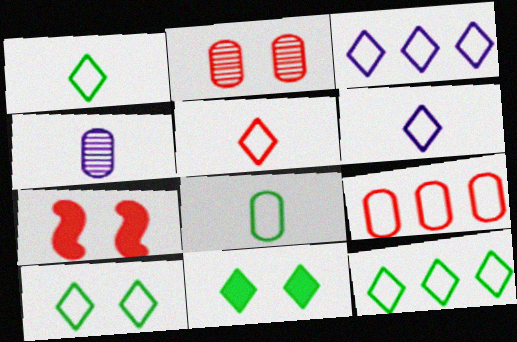[[1, 5, 6], 
[1, 10, 12], 
[3, 5, 10], 
[4, 7, 12]]